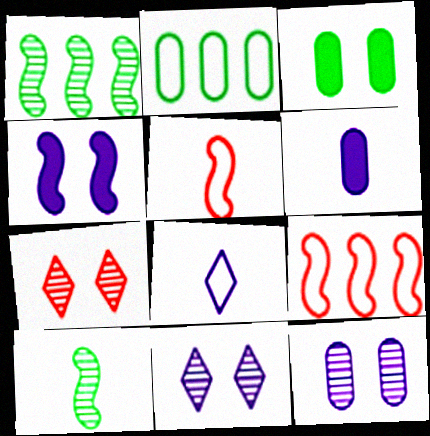[[1, 4, 5], 
[4, 9, 10]]